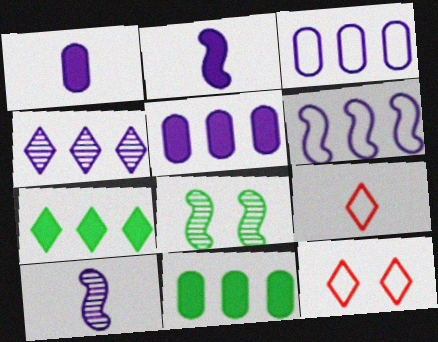[[4, 5, 6], 
[5, 8, 9], 
[10, 11, 12]]